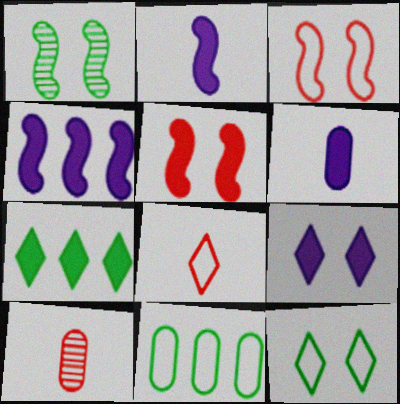[[4, 6, 9], 
[4, 10, 12], 
[5, 6, 7]]